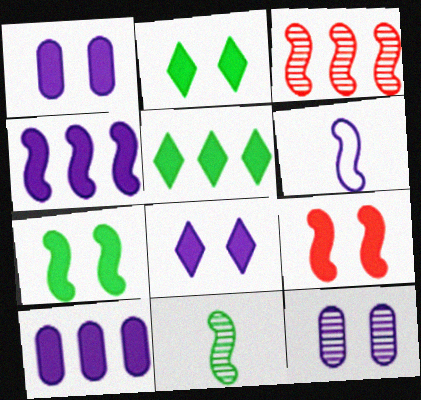[[1, 2, 9], 
[3, 6, 7]]